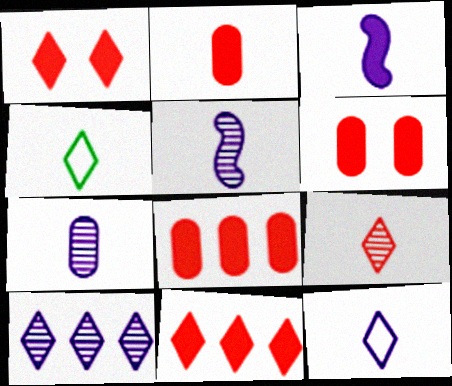[[1, 4, 10], 
[2, 4, 5], 
[2, 6, 8], 
[3, 7, 12]]